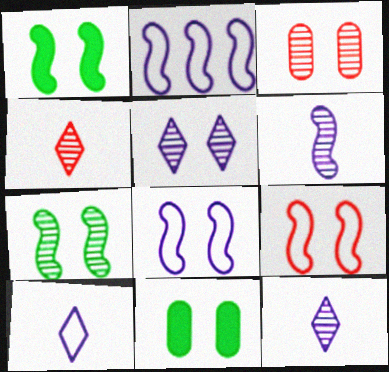[[2, 4, 11], 
[3, 5, 7], 
[5, 9, 11]]